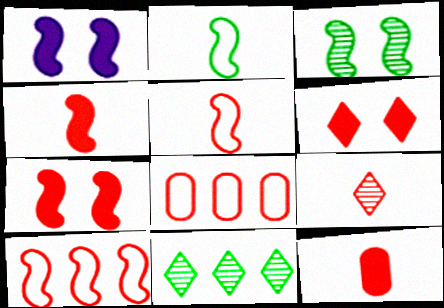[[5, 9, 12], 
[7, 8, 9]]